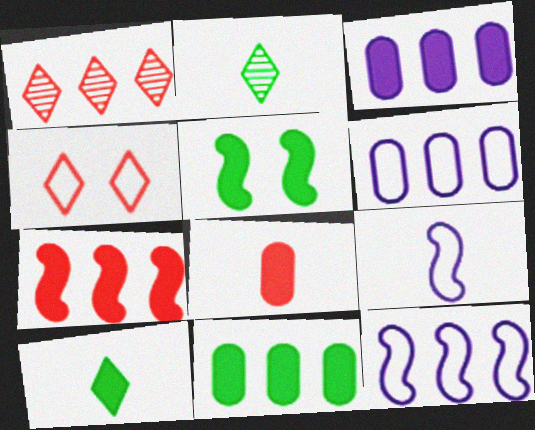[[1, 11, 12], 
[2, 8, 9], 
[5, 10, 11]]